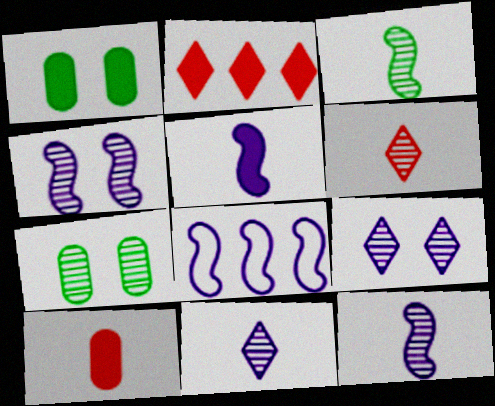[[1, 2, 5], 
[1, 6, 8], 
[4, 5, 8]]